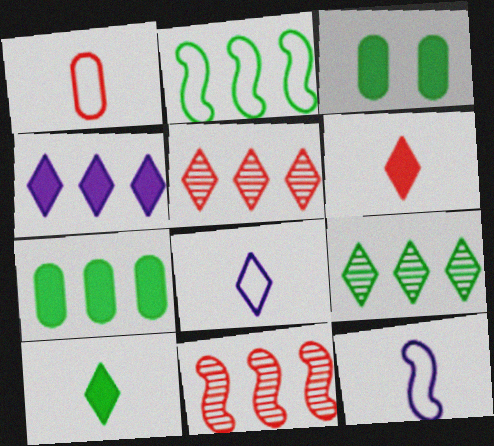[[2, 7, 9], 
[3, 5, 12], 
[3, 8, 11]]